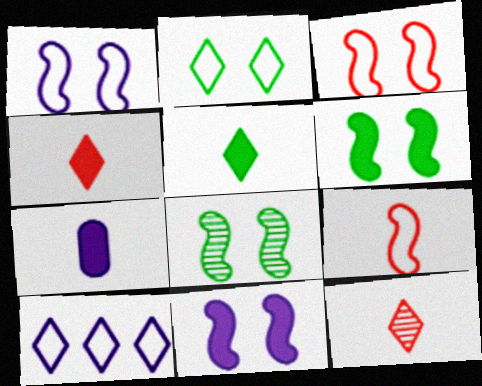[[3, 8, 11]]